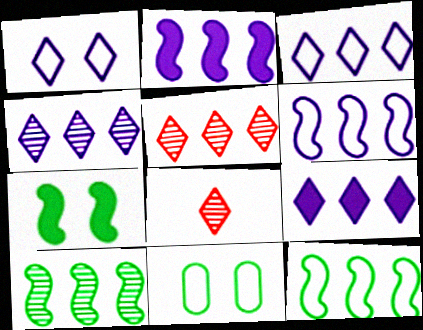[[2, 8, 11], 
[3, 4, 9]]